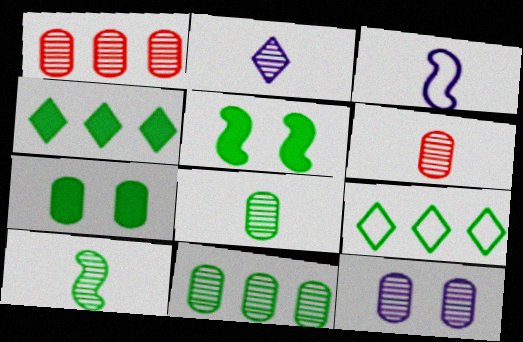[[1, 8, 12], 
[2, 6, 10], 
[5, 8, 9], 
[6, 11, 12], 
[7, 9, 10]]